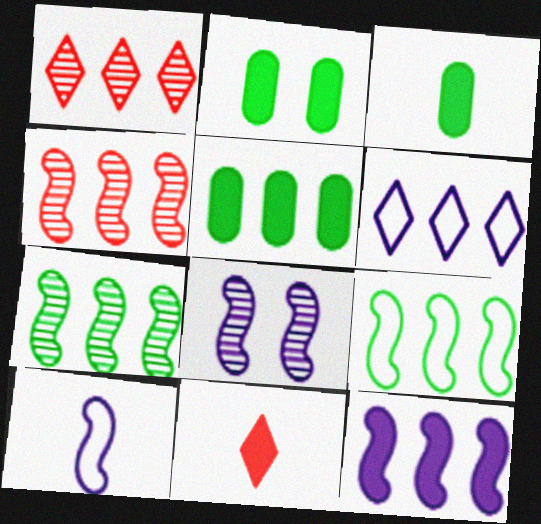[[1, 2, 10], 
[2, 3, 5], 
[2, 11, 12], 
[4, 5, 6], 
[4, 9, 12], 
[8, 10, 12]]